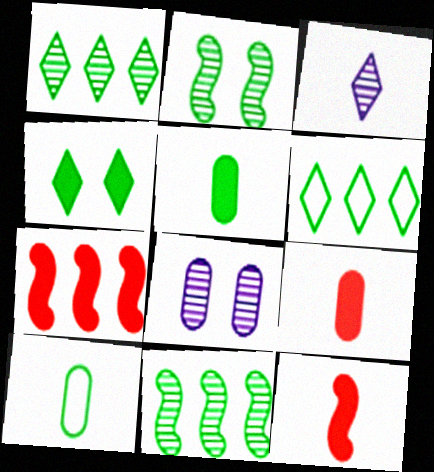[[2, 5, 6], 
[3, 10, 12], 
[4, 10, 11], 
[6, 8, 12]]